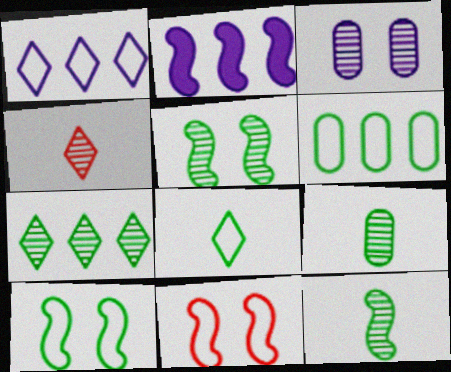[[2, 11, 12], 
[5, 7, 9], 
[6, 8, 10]]